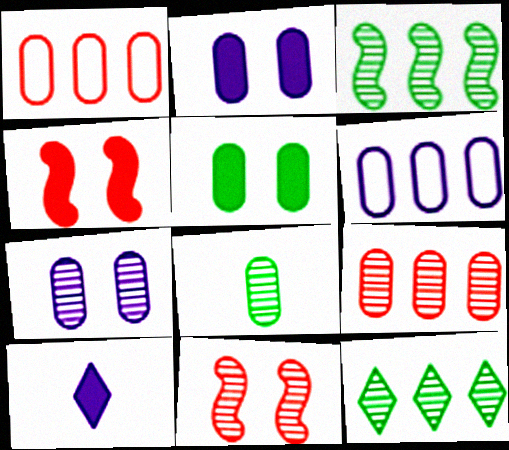[[1, 2, 8], 
[7, 8, 9]]